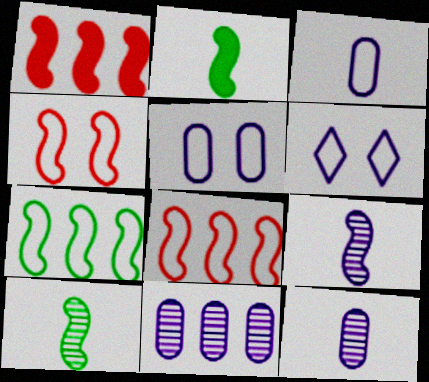[]